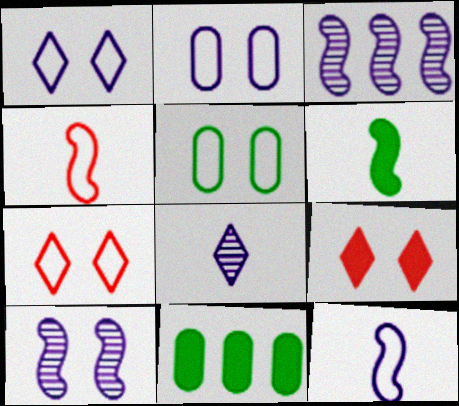[[5, 9, 10]]